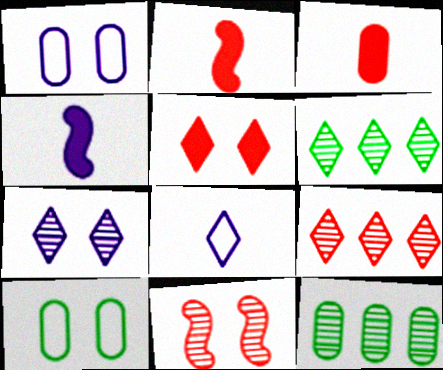[[1, 2, 6], 
[1, 3, 12], 
[4, 9, 10], 
[5, 6, 8]]